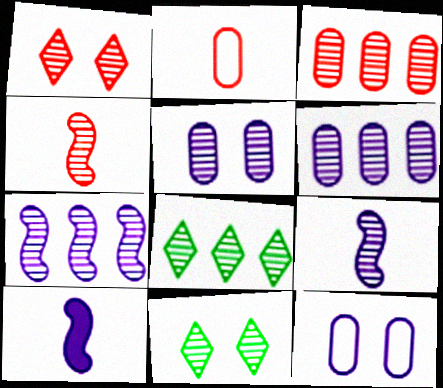[[1, 3, 4], 
[3, 7, 8], 
[3, 9, 11], 
[4, 5, 8], 
[4, 6, 11]]